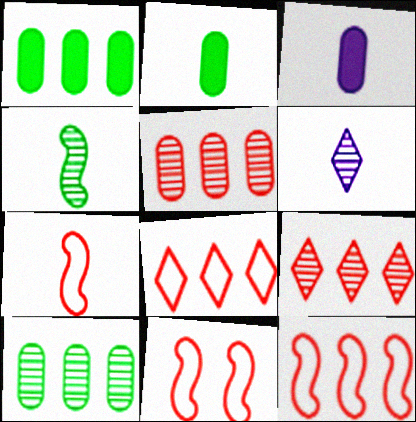[[1, 6, 11], 
[2, 6, 7], 
[7, 11, 12]]